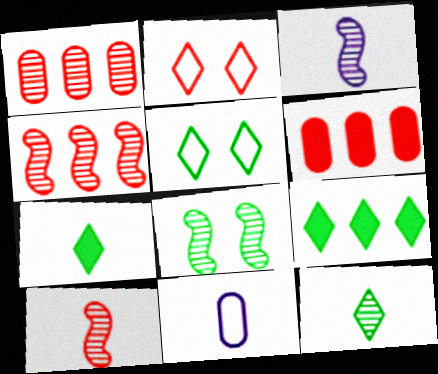[[2, 6, 10], 
[3, 4, 8], 
[3, 5, 6], 
[5, 9, 12], 
[7, 10, 11]]